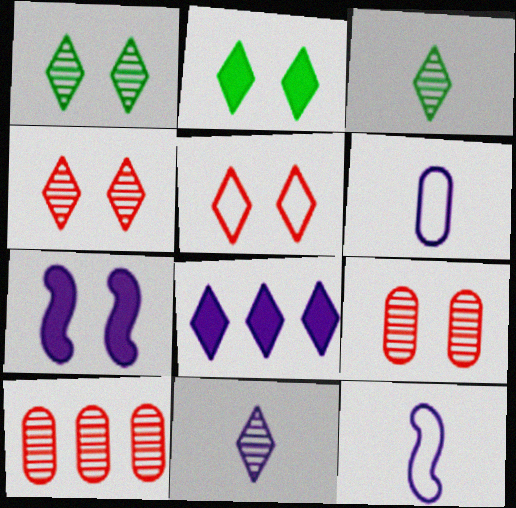[[2, 10, 12], 
[3, 5, 8]]